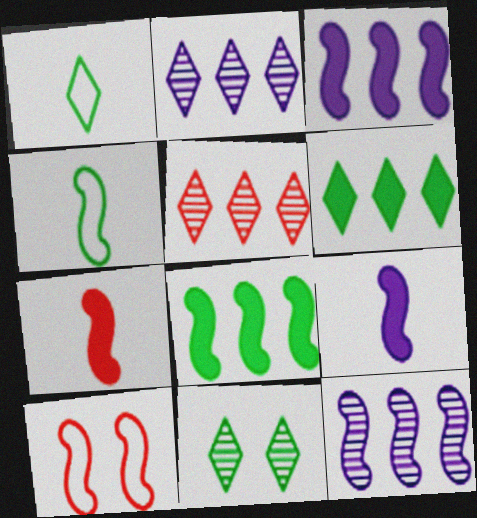[[1, 6, 11]]